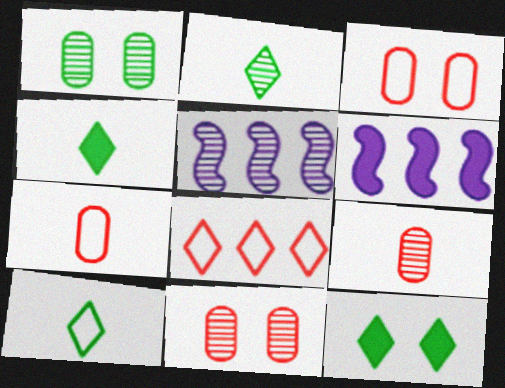[[2, 3, 6], 
[2, 4, 10], 
[2, 5, 11], 
[3, 4, 5], 
[5, 7, 12], 
[6, 10, 11]]